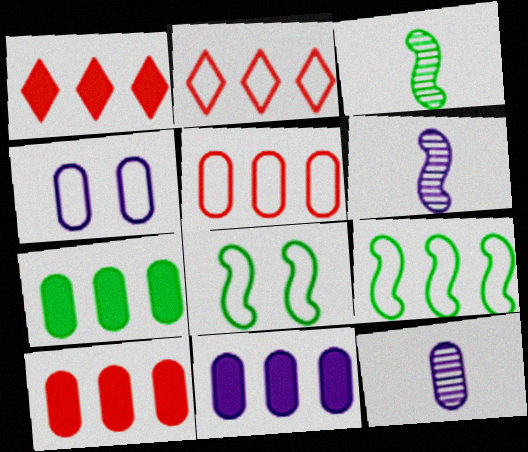[[1, 3, 4], 
[1, 8, 12], 
[4, 11, 12], 
[7, 10, 11]]